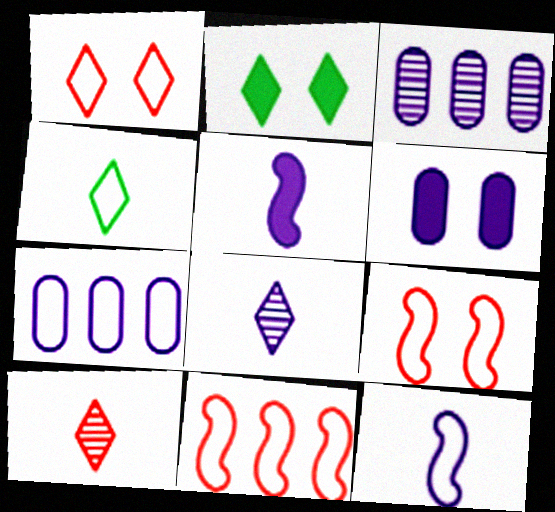[[4, 7, 9]]